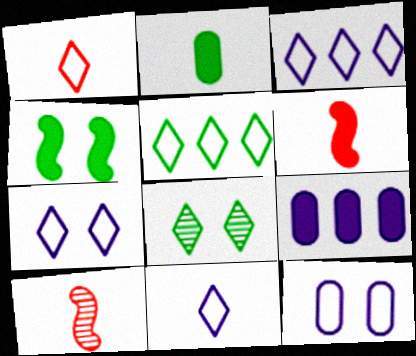[[1, 5, 7], 
[2, 10, 11], 
[3, 7, 11]]